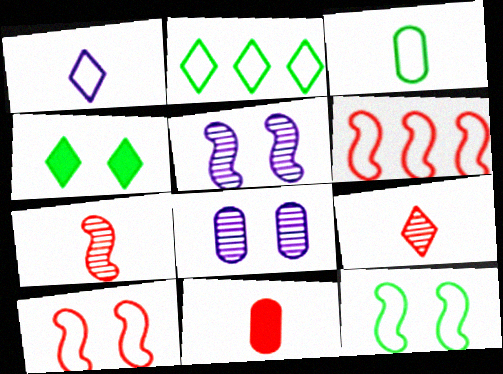[[2, 3, 12], 
[2, 5, 11], 
[4, 8, 10]]